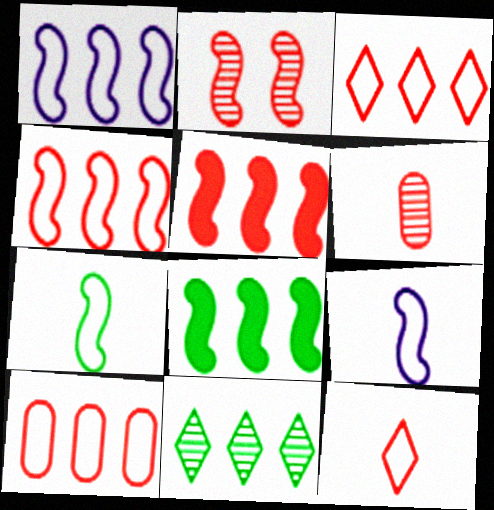[[2, 8, 9], 
[3, 4, 10]]